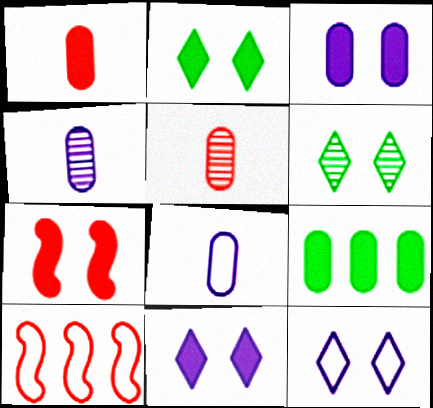[[1, 3, 9], 
[2, 3, 7], 
[2, 4, 10]]